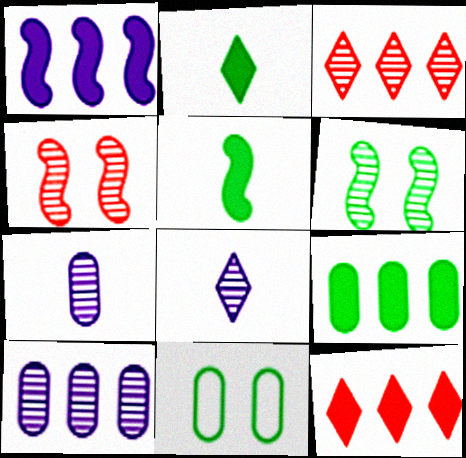[[1, 9, 12], 
[3, 6, 7]]